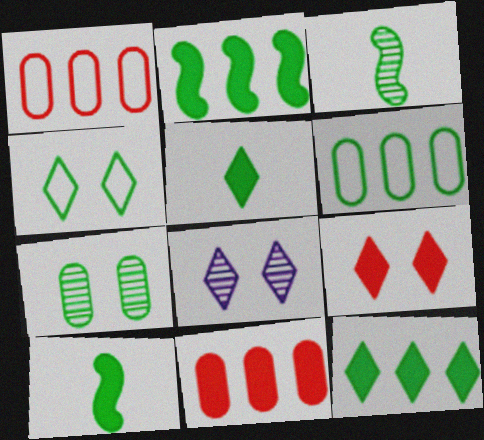[[1, 8, 10], 
[4, 8, 9]]